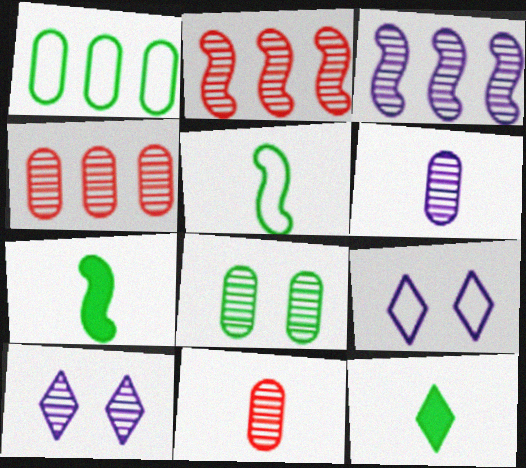[[3, 6, 10], 
[4, 6, 8], 
[4, 7, 9]]